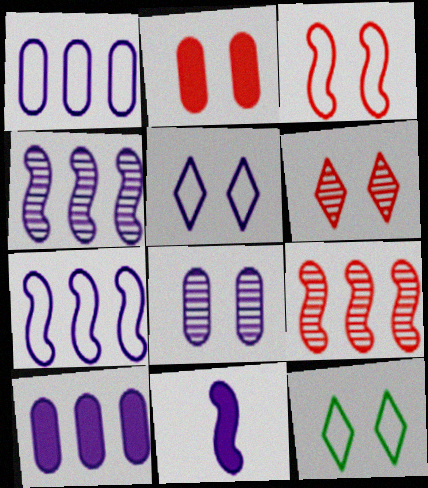[[2, 3, 6]]